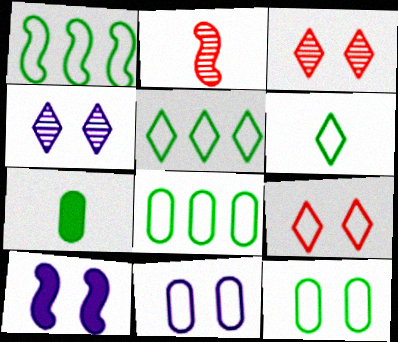[[1, 2, 10], 
[1, 5, 8], 
[1, 6, 12], 
[3, 10, 12], 
[4, 10, 11]]